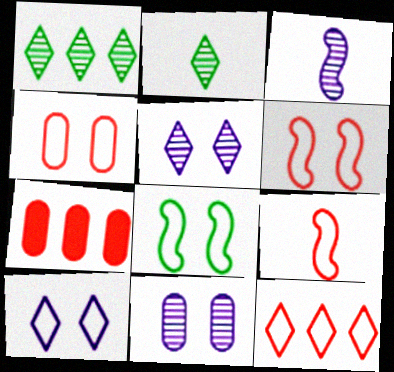[[4, 8, 10], 
[4, 9, 12]]